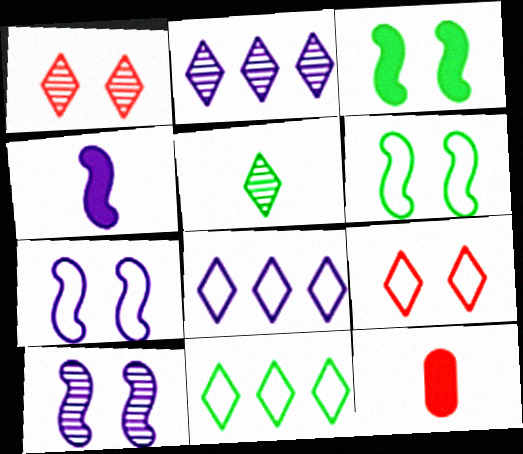[[1, 2, 5], 
[2, 6, 12], 
[10, 11, 12]]